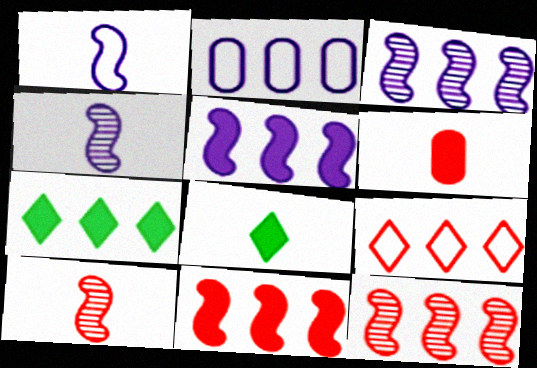[[2, 7, 12]]